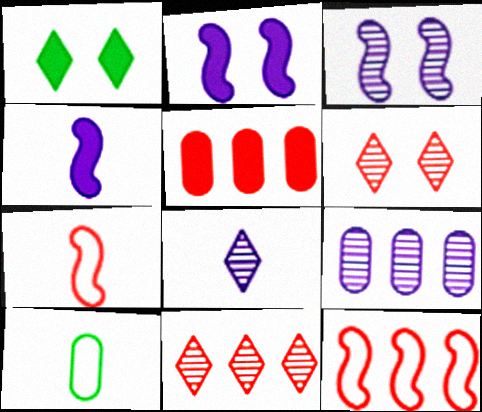[[1, 4, 5], 
[1, 7, 9], 
[2, 10, 11], 
[3, 8, 9], 
[5, 6, 7], 
[5, 11, 12]]